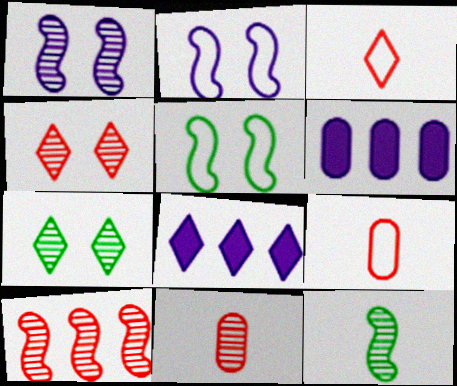[[1, 10, 12], 
[3, 7, 8], 
[4, 10, 11], 
[5, 8, 11]]